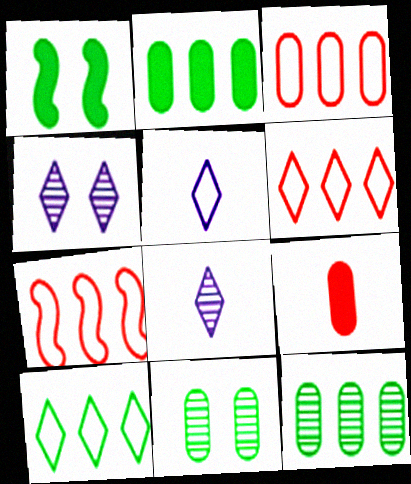[[1, 3, 8], 
[3, 6, 7]]